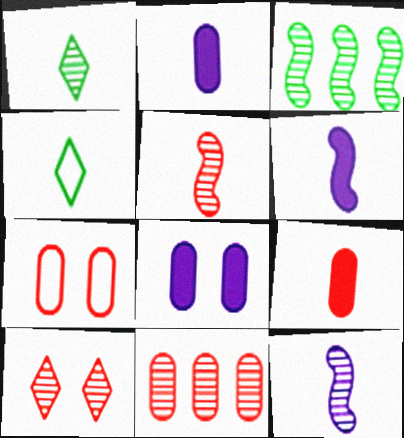[[2, 4, 5], 
[4, 9, 12], 
[5, 10, 11], 
[7, 9, 11]]